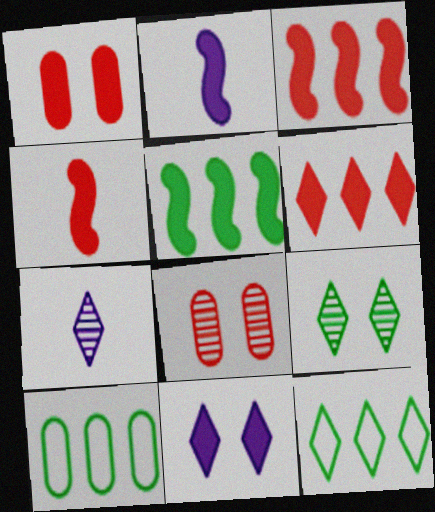[[1, 4, 6], 
[2, 8, 12]]